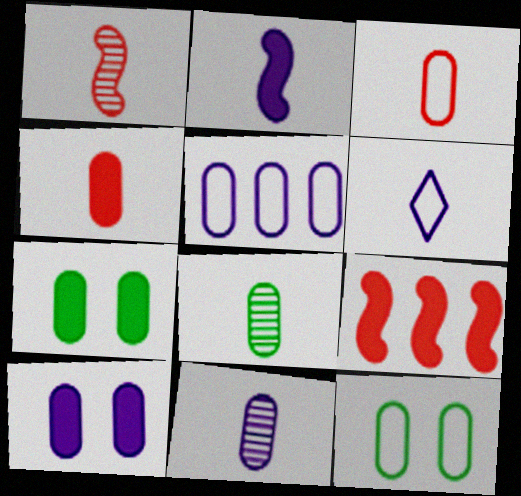[[2, 6, 11], 
[3, 5, 12], 
[5, 10, 11]]